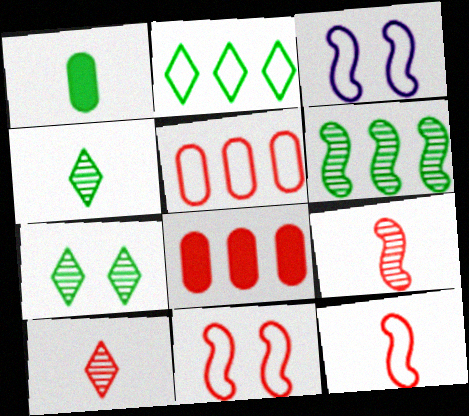[[3, 4, 8], 
[8, 10, 11]]